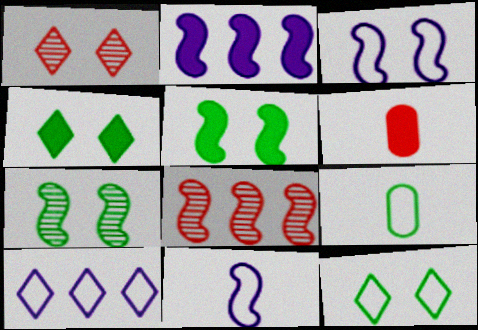[[1, 2, 9], 
[2, 4, 6], 
[5, 8, 11], 
[6, 7, 10]]